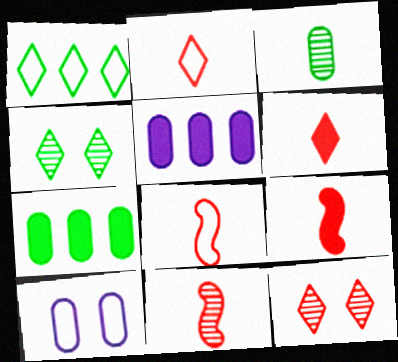[[1, 8, 10], 
[4, 5, 8], 
[8, 9, 11]]